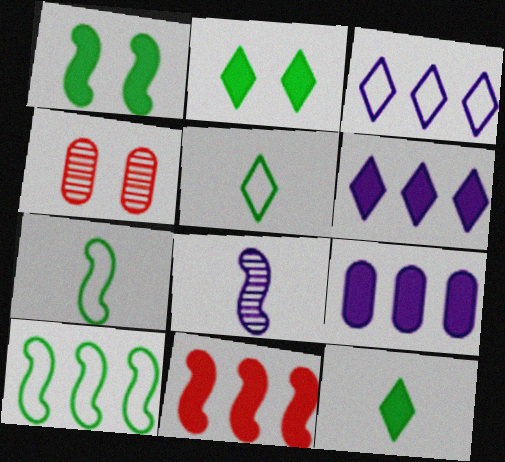[[4, 6, 7]]